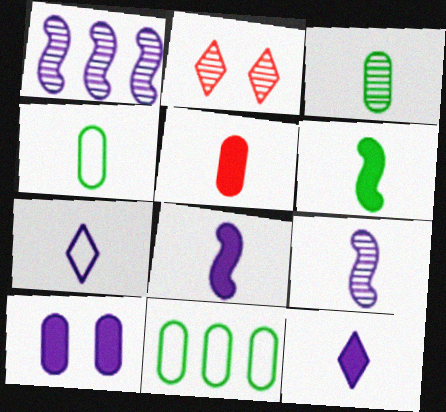[[1, 2, 3], 
[1, 7, 10], 
[2, 8, 11], 
[5, 6, 12]]